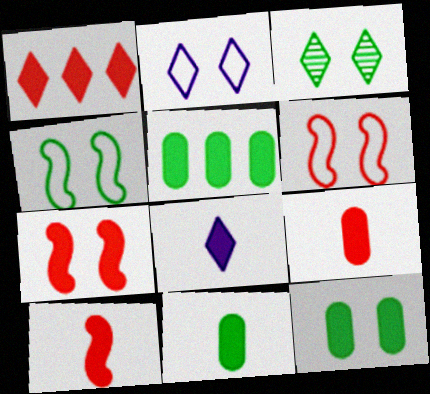[[1, 7, 9], 
[3, 4, 12], 
[5, 7, 8], 
[5, 11, 12], 
[8, 10, 11]]